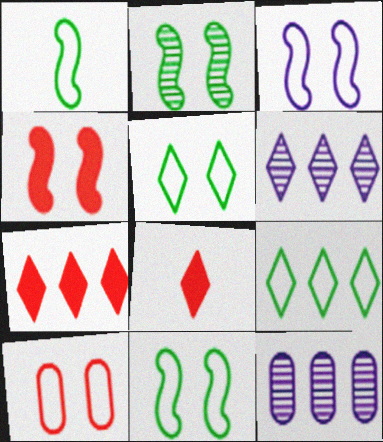[[2, 3, 4], 
[3, 5, 10], 
[5, 6, 8], 
[6, 7, 9], 
[8, 11, 12]]